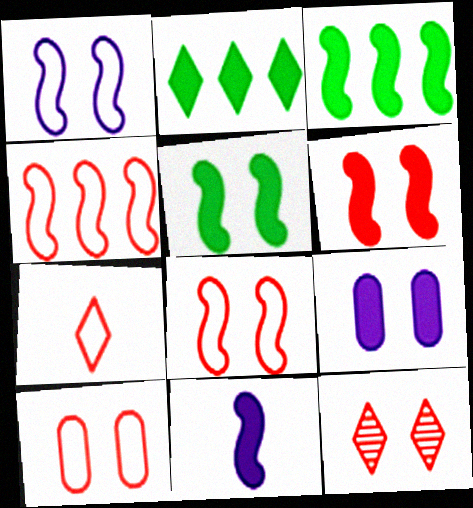[[3, 6, 11], 
[4, 7, 10], 
[6, 10, 12]]